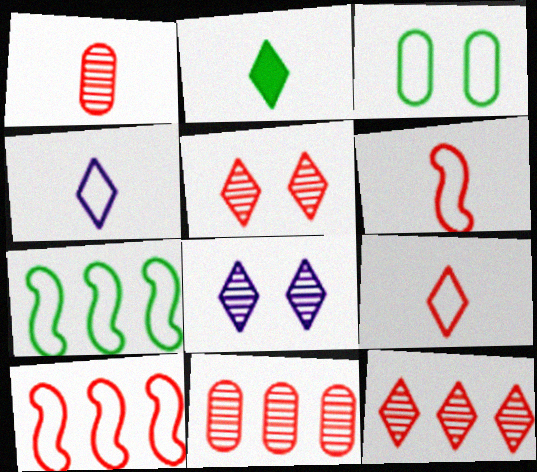[[3, 4, 10]]